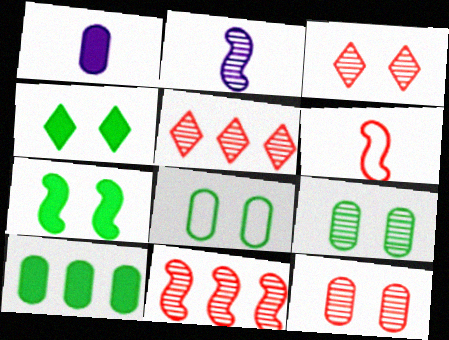[[2, 5, 9]]